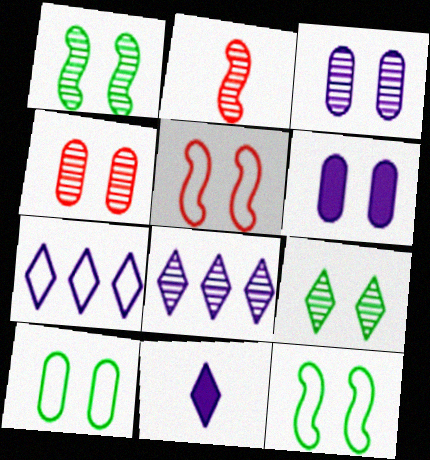[[4, 6, 10], 
[5, 6, 9]]